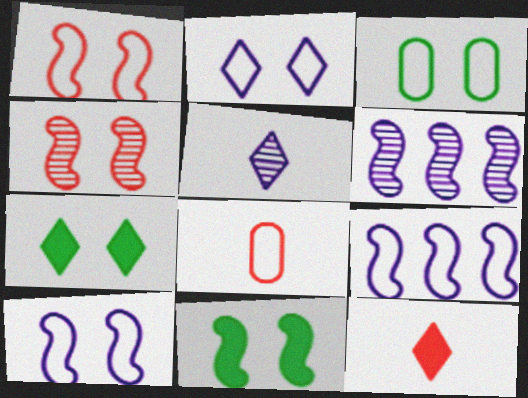[[1, 2, 3], 
[3, 6, 12], 
[4, 10, 11], 
[6, 7, 8]]